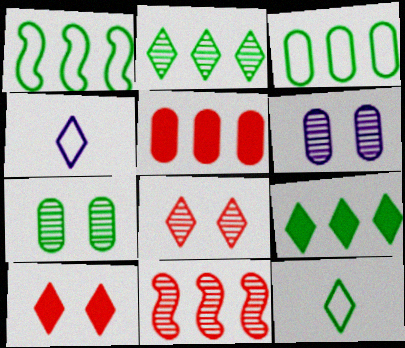[[2, 4, 10], 
[4, 8, 9]]